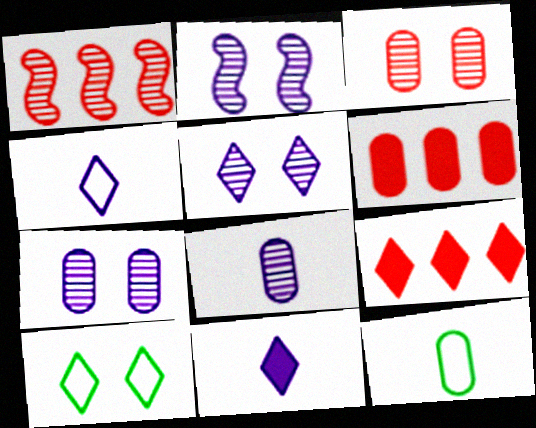[[2, 5, 7], 
[2, 9, 12], 
[6, 7, 12]]